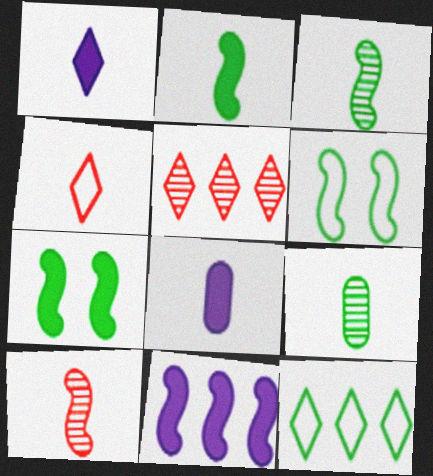[[3, 4, 8], 
[5, 6, 8], 
[6, 10, 11], 
[7, 9, 12]]